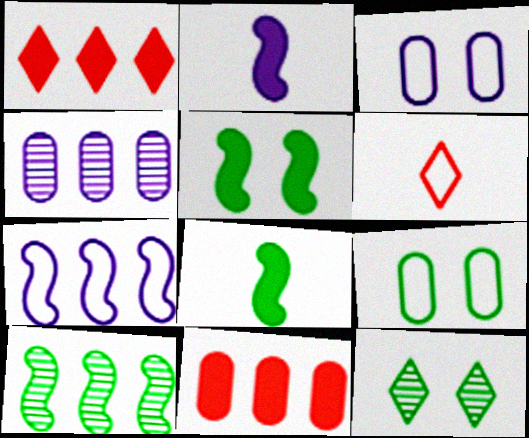[[4, 5, 6], 
[5, 9, 12], 
[6, 7, 9]]